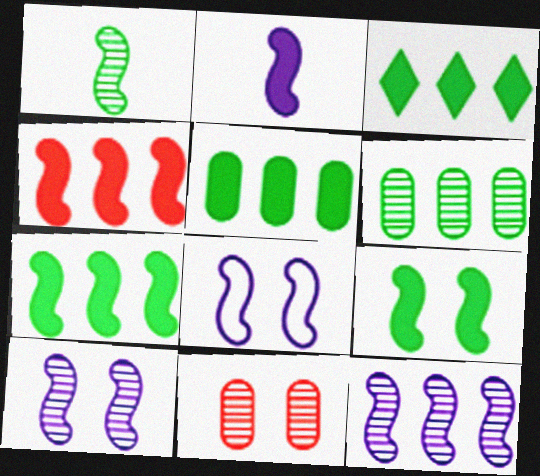[[1, 4, 8], 
[2, 4, 9], 
[2, 8, 12], 
[3, 5, 7]]